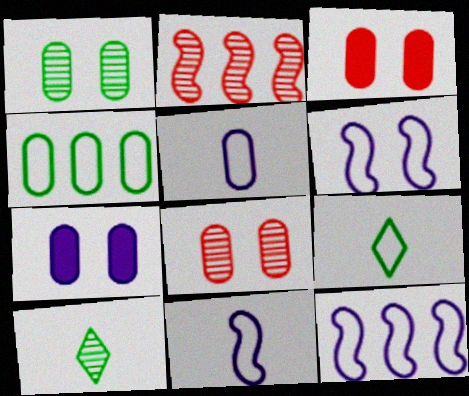[[2, 7, 9], 
[3, 10, 12], 
[6, 11, 12]]